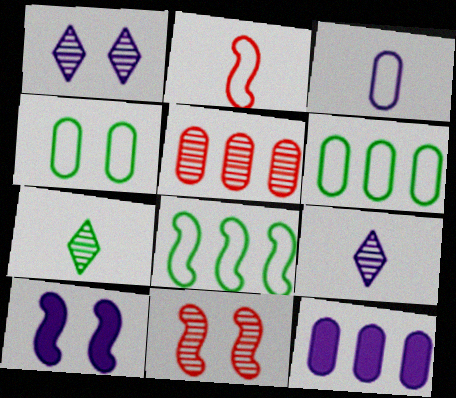[[5, 6, 12]]